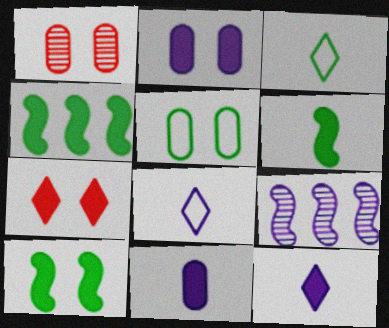[[1, 2, 5], 
[1, 4, 8], 
[2, 7, 10], 
[2, 8, 9], 
[4, 6, 10], 
[4, 7, 11]]